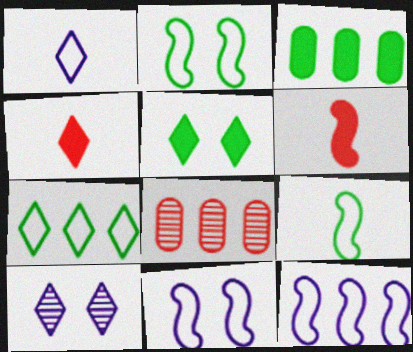[[4, 7, 10]]